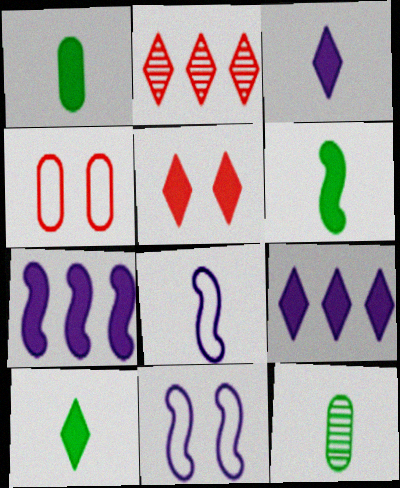[[1, 2, 11], 
[1, 5, 7], 
[1, 6, 10], 
[5, 9, 10]]